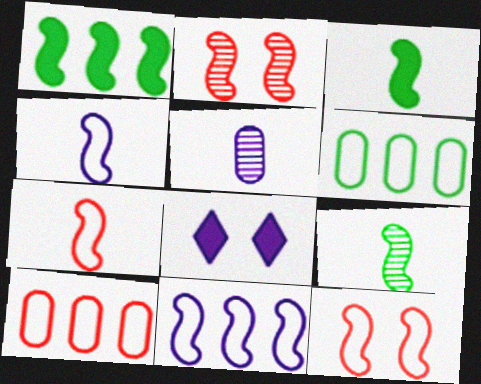[[1, 2, 4], 
[2, 3, 11], 
[5, 8, 11], 
[8, 9, 10]]